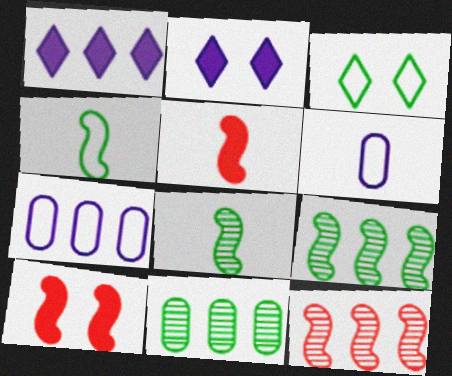[]